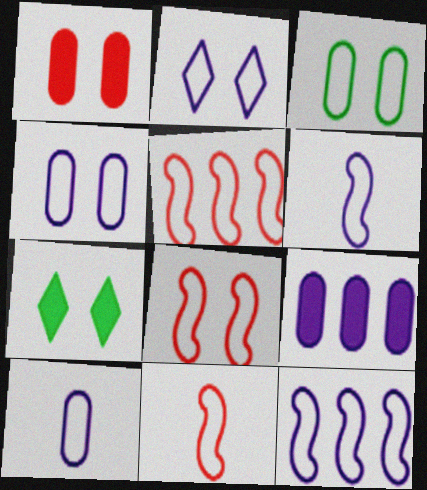[[2, 3, 8], 
[2, 10, 12], 
[5, 8, 11]]